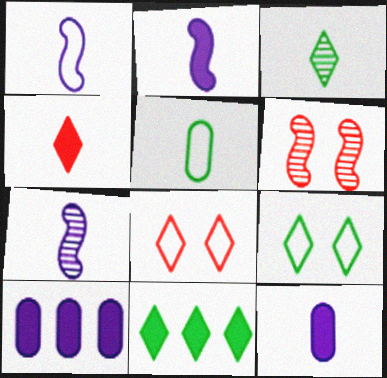[[1, 2, 7], 
[3, 9, 11], 
[4, 5, 7]]